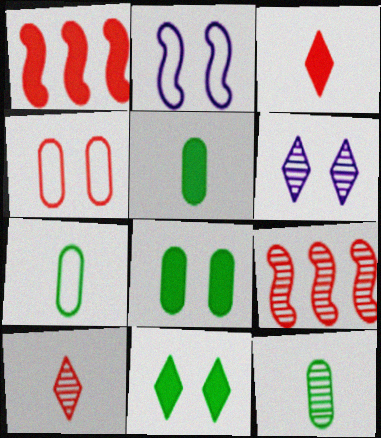[[1, 4, 10], 
[1, 6, 7], 
[3, 4, 9], 
[5, 7, 12], 
[6, 9, 12]]